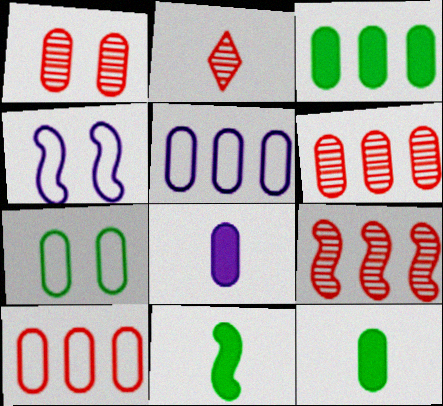[[1, 2, 9], 
[1, 5, 12], 
[2, 3, 4], 
[3, 5, 6], 
[4, 9, 11], 
[6, 7, 8]]